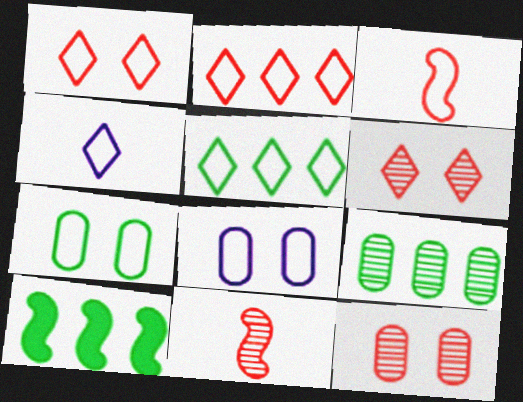[[1, 4, 5], 
[3, 5, 8], 
[4, 10, 12], 
[5, 9, 10]]